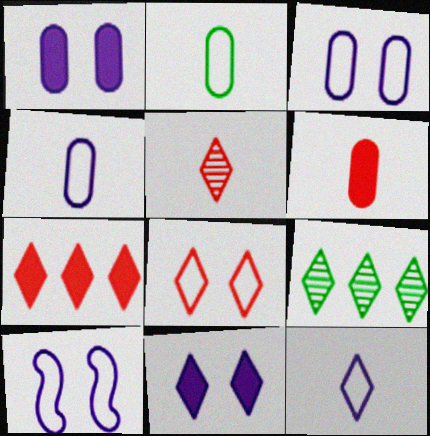[[5, 7, 8], 
[6, 9, 10]]